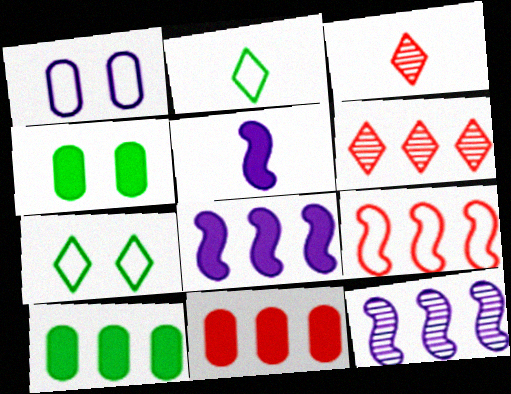[[1, 2, 9], 
[6, 9, 11]]